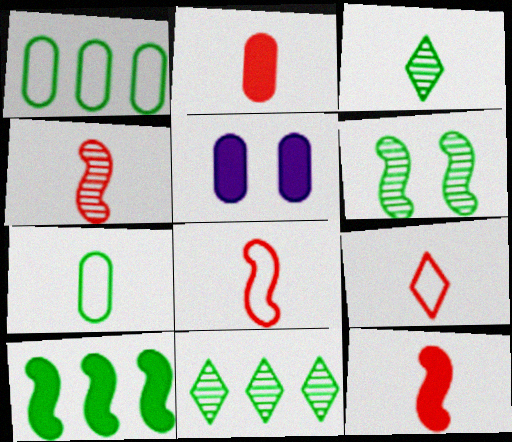[[1, 10, 11], 
[2, 4, 9], 
[4, 8, 12], 
[5, 8, 11]]